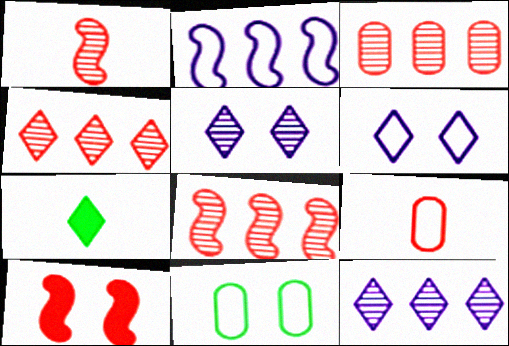[[3, 4, 8], 
[4, 6, 7], 
[4, 9, 10], 
[5, 10, 11]]